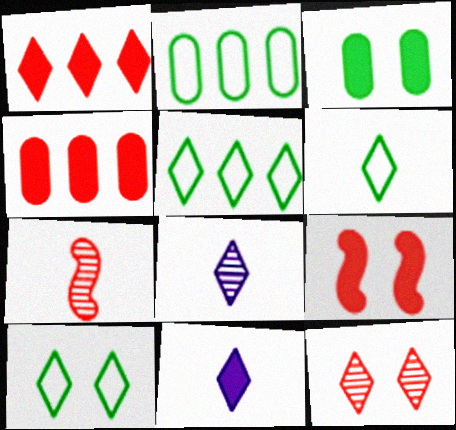[[1, 8, 10], 
[2, 8, 9], 
[5, 6, 10], 
[5, 11, 12]]